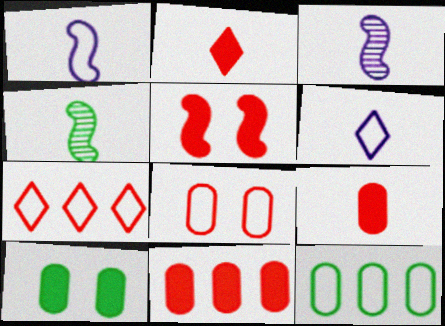[[2, 5, 11], 
[3, 7, 10], 
[4, 6, 9]]